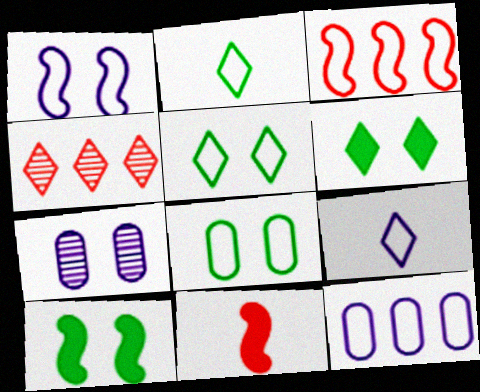[[1, 9, 12], 
[3, 8, 9], 
[4, 6, 9]]